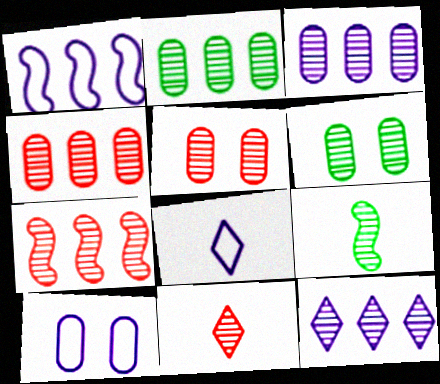[[1, 8, 10], 
[2, 3, 4], 
[2, 7, 12], 
[5, 7, 11], 
[5, 9, 12]]